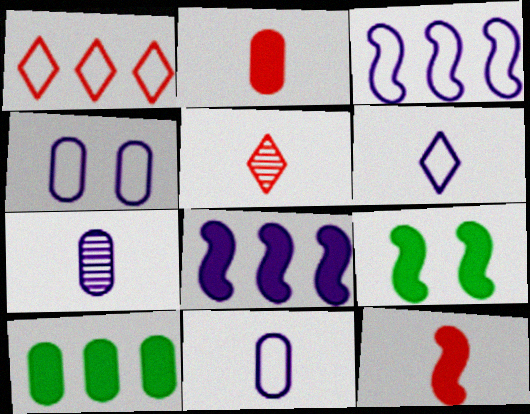[[1, 7, 9], 
[3, 4, 6], 
[8, 9, 12]]